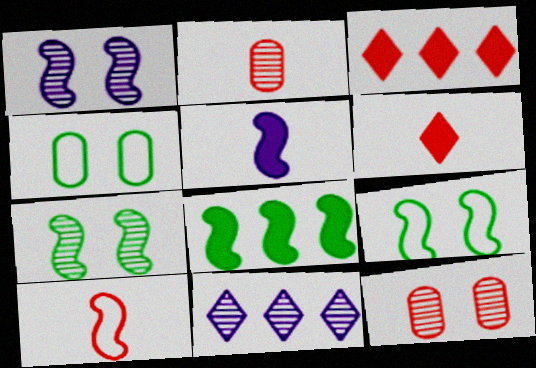[[1, 8, 10], 
[2, 6, 10], 
[2, 7, 11], 
[3, 10, 12]]